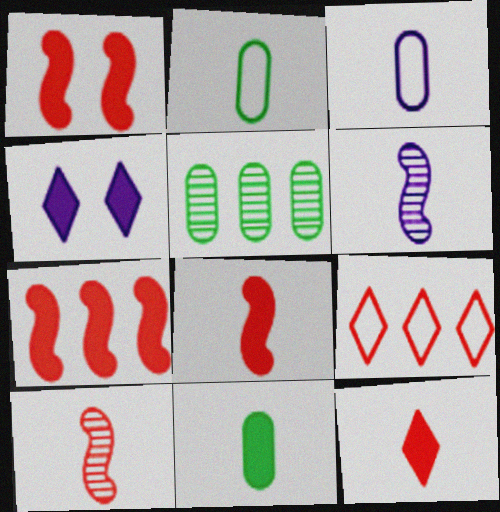[[1, 7, 8], 
[2, 6, 12], 
[4, 7, 11]]